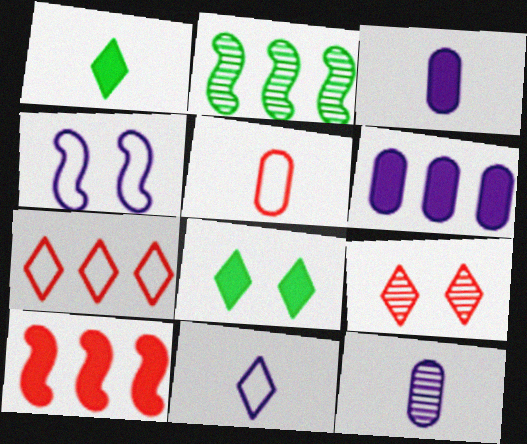[[2, 6, 7], 
[2, 9, 12], 
[3, 8, 10], 
[5, 9, 10]]